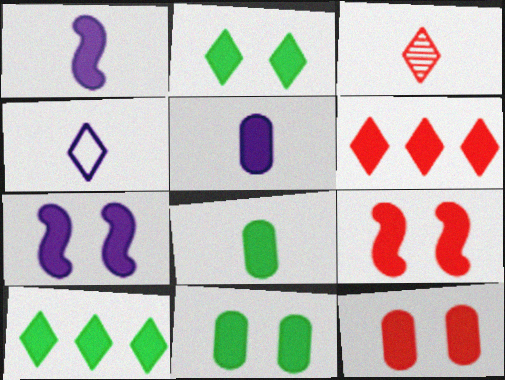[[1, 6, 11], 
[1, 10, 12], 
[2, 7, 12], 
[5, 9, 10], 
[6, 7, 8]]